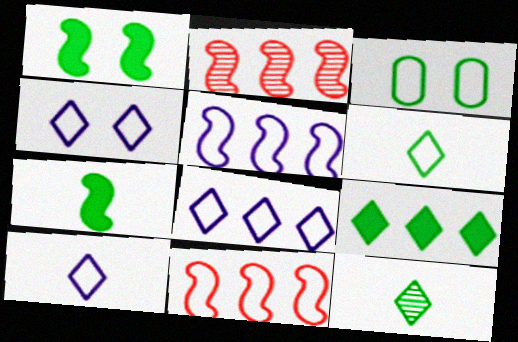[[3, 10, 11], 
[4, 8, 10]]